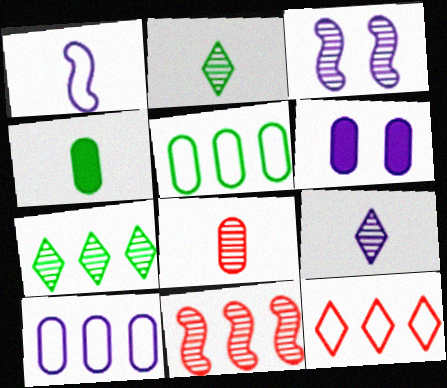[[3, 4, 12], 
[3, 7, 8], 
[5, 6, 8]]